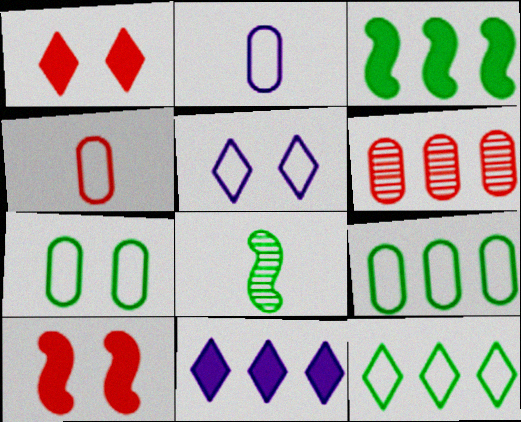[]